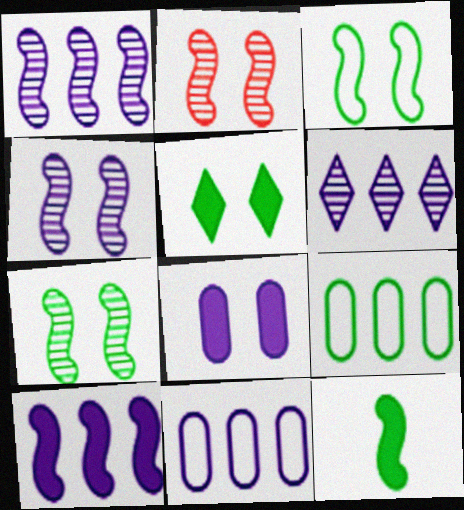[[2, 4, 7], 
[6, 10, 11]]